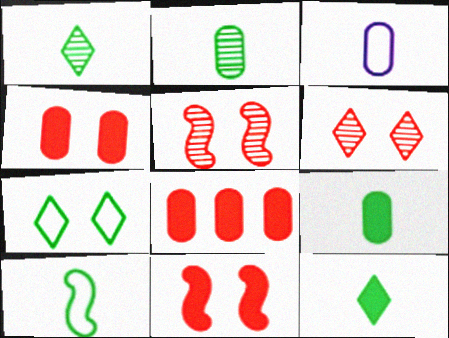[[1, 9, 10], 
[2, 10, 12]]